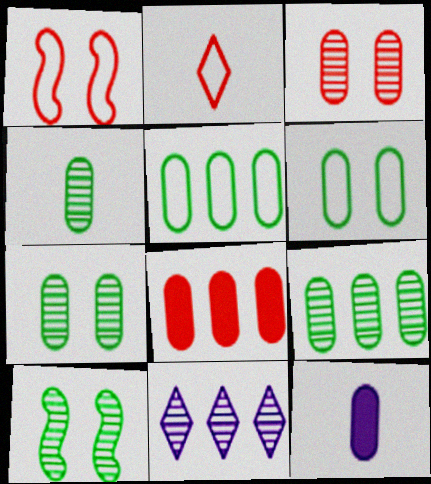[[3, 5, 12], 
[4, 7, 9]]